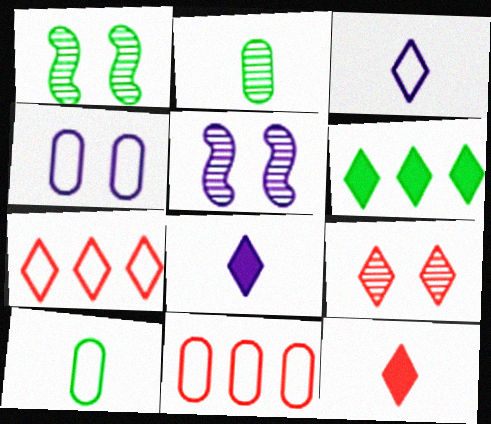[[1, 6, 10], 
[1, 8, 11], 
[3, 6, 9], 
[4, 10, 11], 
[7, 9, 12]]